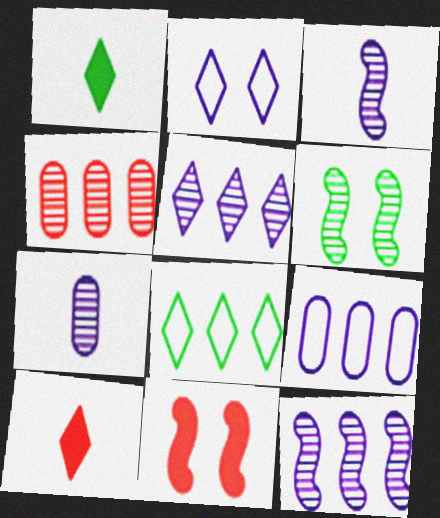[[6, 9, 10], 
[7, 8, 11]]